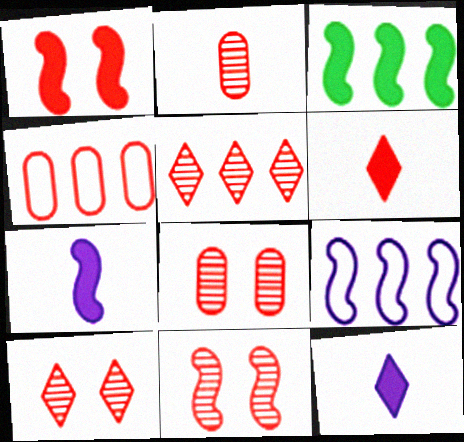[[1, 3, 7], 
[2, 5, 11], 
[4, 6, 11], 
[8, 10, 11]]